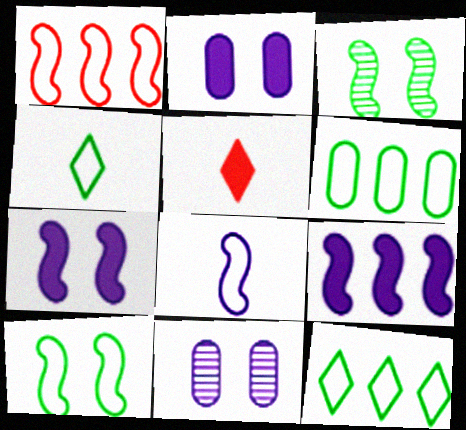[[1, 8, 10], 
[4, 6, 10]]